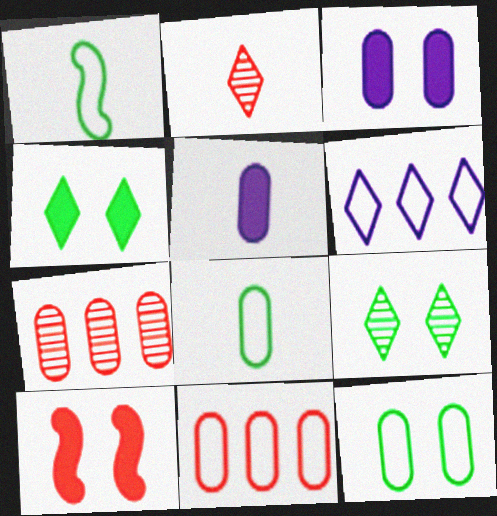[[1, 2, 5], 
[2, 4, 6], 
[2, 10, 11], 
[3, 4, 10], 
[3, 7, 8], 
[5, 7, 12]]